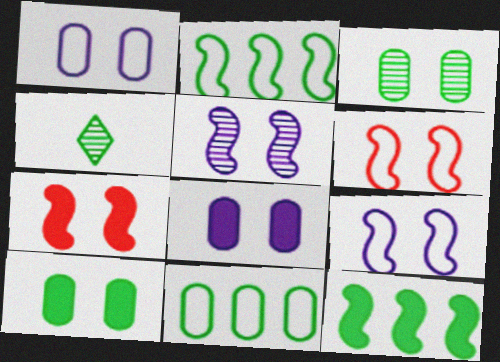[[2, 4, 10]]